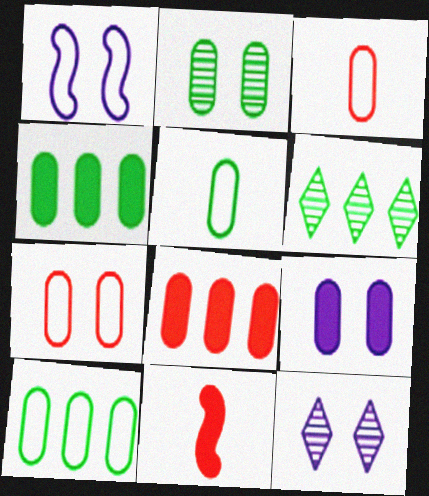[[1, 9, 12], 
[2, 4, 5], 
[2, 7, 9], 
[10, 11, 12]]